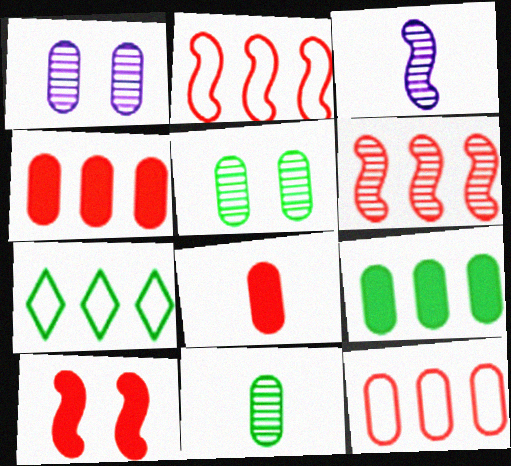[]